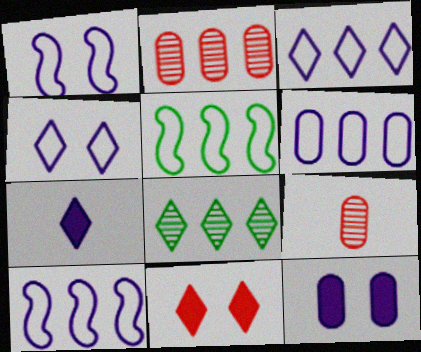[[3, 6, 10]]